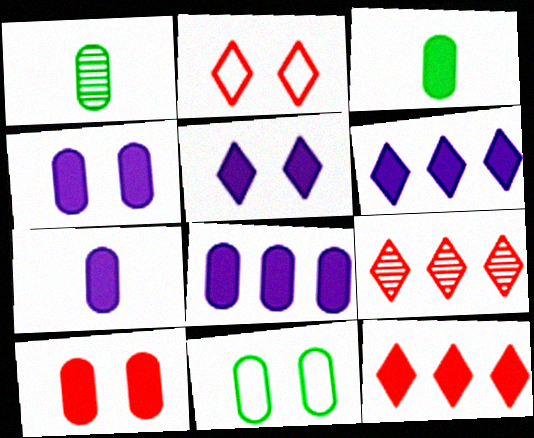[[3, 8, 10], 
[4, 7, 8]]